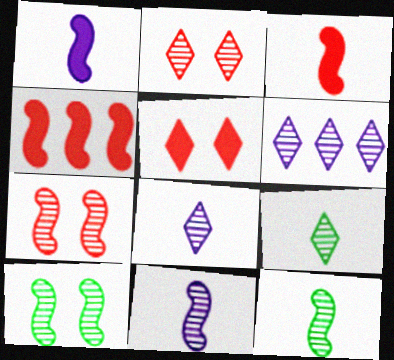[[2, 6, 9]]